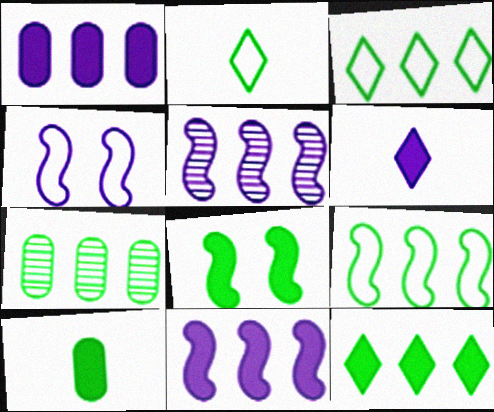[[2, 7, 8], 
[7, 9, 12], 
[8, 10, 12]]